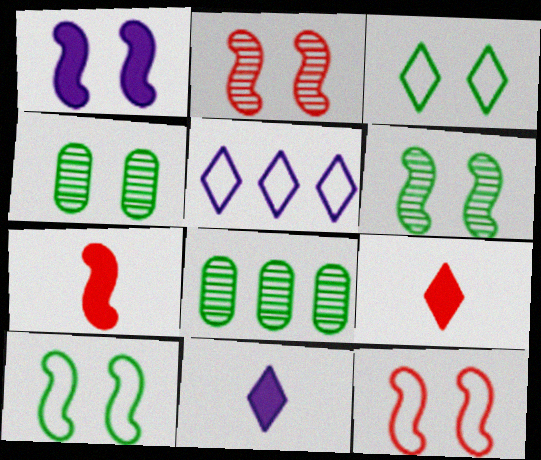[[1, 2, 10], 
[1, 6, 12], 
[4, 5, 7], 
[8, 11, 12]]